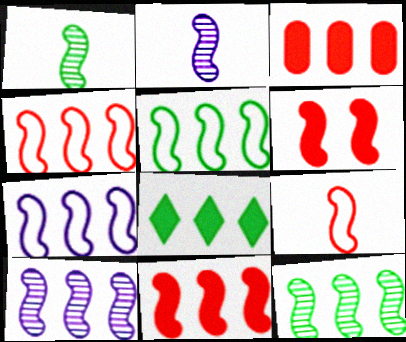[[1, 6, 7], 
[2, 5, 6], 
[4, 5, 7], 
[5, 10, 11], 
[7, 11, 12]]